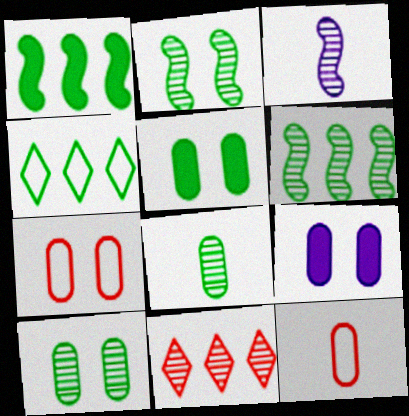[[3, 10, 11], 
[7, 9, 10]]